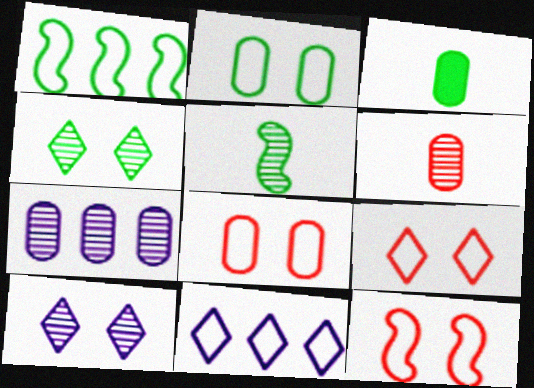[[1, 3, 4], 
[3, 7, 8], 
[8, 9, 12]]